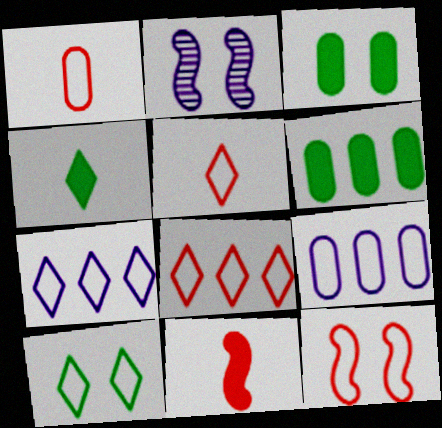[[1, 8, 12], 
[2, 5, 6], 
[5, 7, 10]]